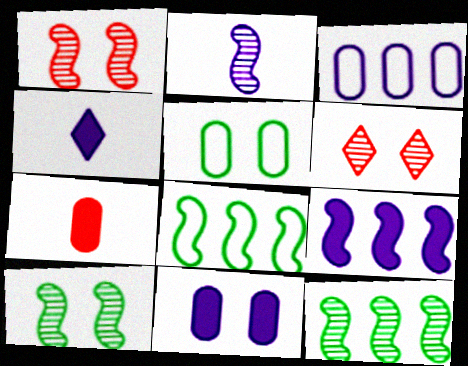[[1, 2, 12], 
[4, 9, 11]]